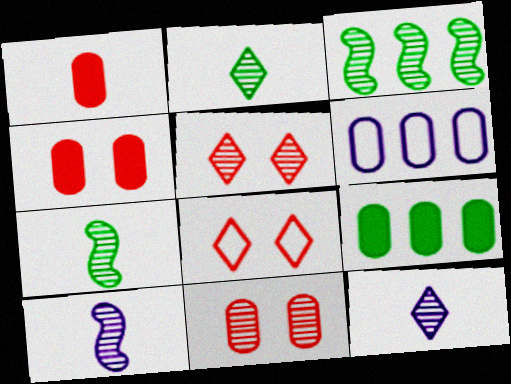[[3, 11, 12], 
[8, 9, 10]]